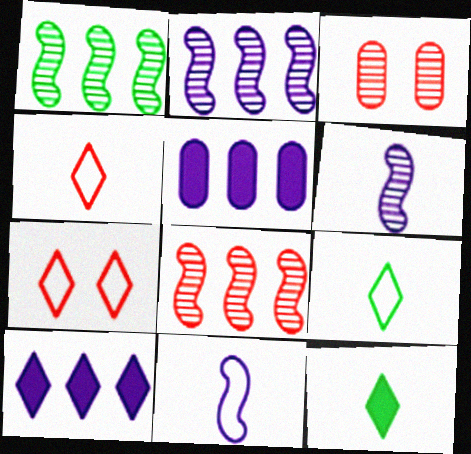[[1, 2, 8]]